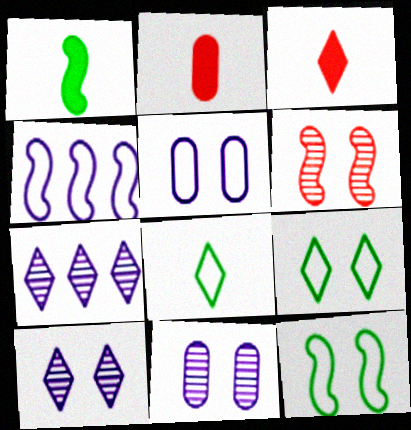[[1, 4, 6], 
[2, 7, 12], 
[3, 7, 9]]